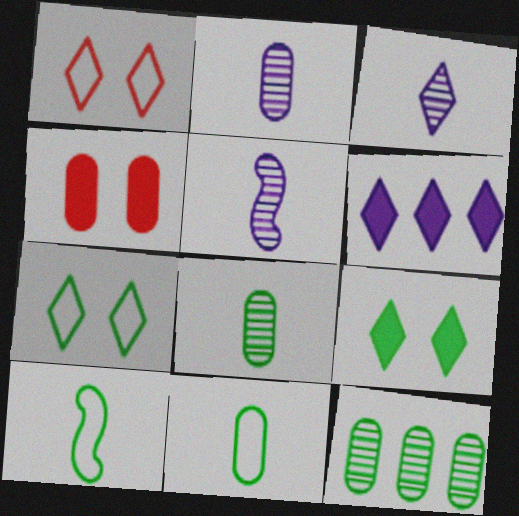[[2, 3, 5], 
[9, 10, 12]]